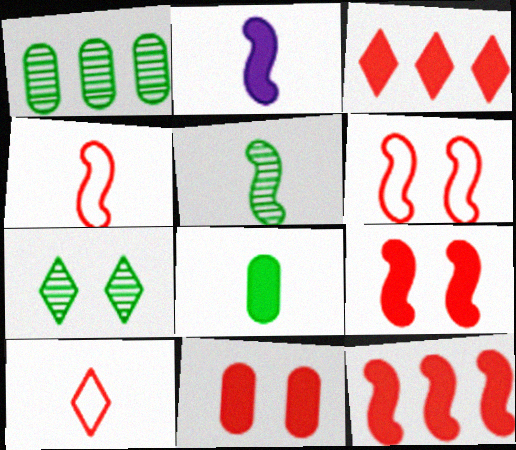[[1, 5, 7], 
[2, 4, 5]]